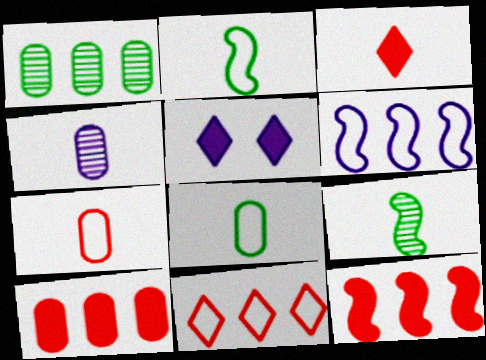[[2, 3, 4], 
[4, 5, 6]]